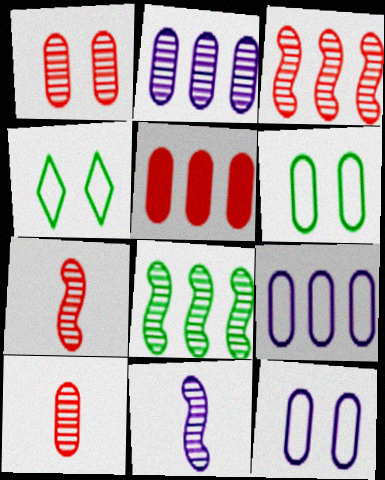[[4, 5, 11]]